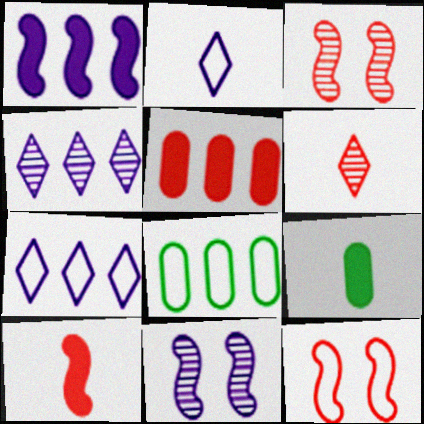[[2, 8, 12], 
[3, 7, 9], 
[4, 9, 12], 
[5, 6, 12]]